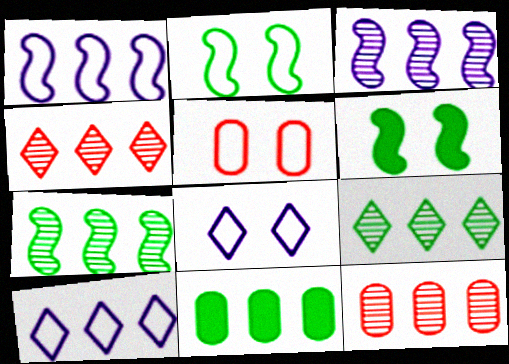[[1, 4, 11], 
[2, 5, 8], 
[3, 9, 12]]